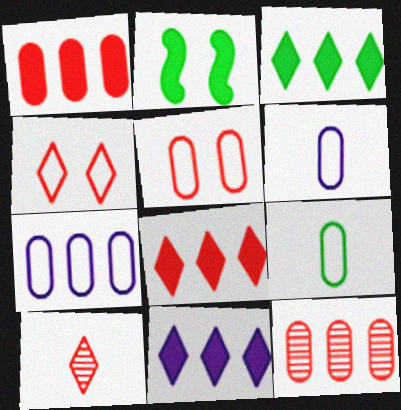[[2, 7, 10], 
[3, 8, 11], 
[4, 8, 10], 
[5, 7, 9]]